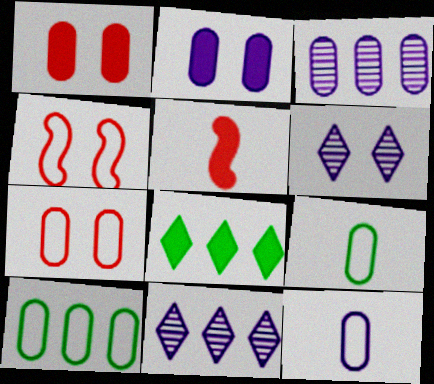[[1, 3, 9], 
[2, 3, 12], 
[2, 5, 8], 
[5, 6, 10], 
[7, 10, 12]]